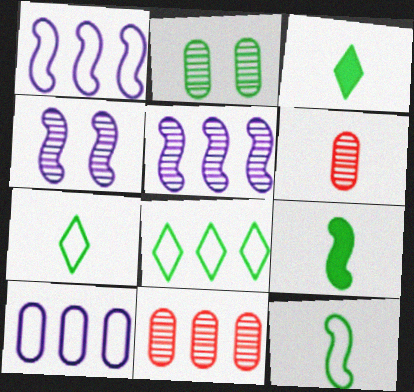[[2, 8, 9]]